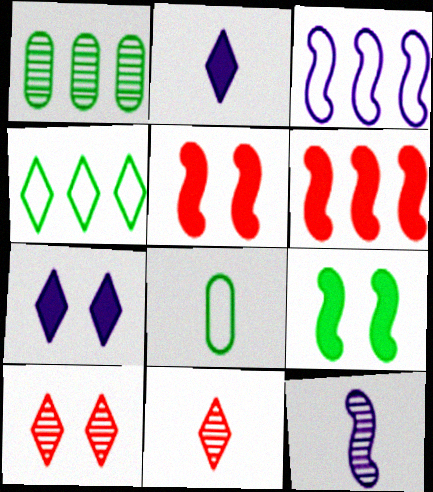[[1, 10, 12], 
[2, 4, 10], 
[4, 7, 11]]